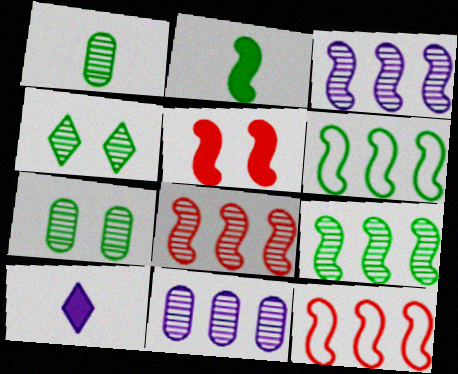[[1, 4, 9], 
[3, 8, 9], 
[7, 10, 12]]